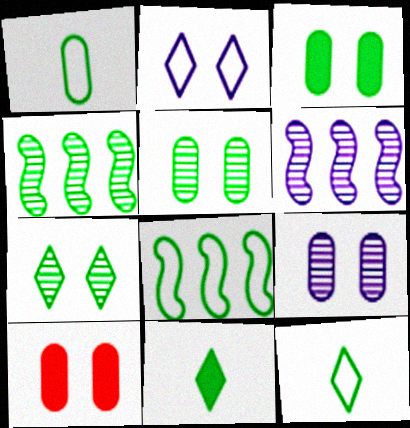[[3, 4, 12], 
[5, 8, 11], 
[6, 10, 12]]